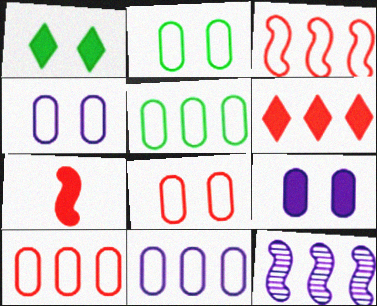[[2, 4, 8], 
[5, 6, 12], 
[5, 10, 11]]